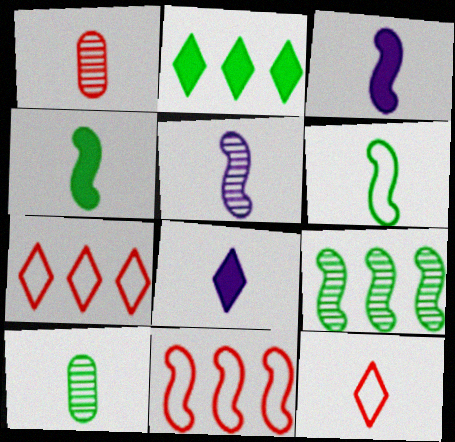[[1, 6, 8], 
[3, 10, 12]]